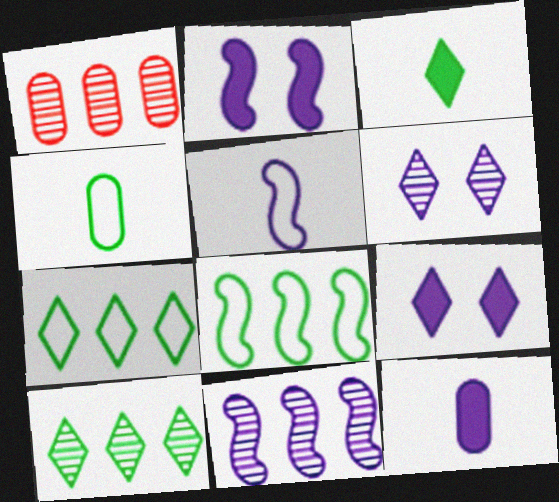[[1, 10, 11], 
[2, 5, 11]]